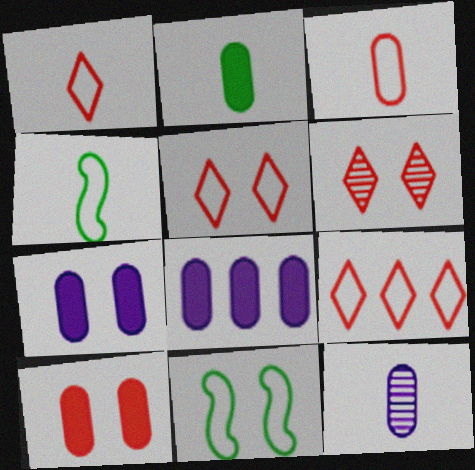[[1, 5, 9], 
[2, 3, 12], 
[2, 8, 10], 
[4, 6, 8], 
[6, 7, 11]]